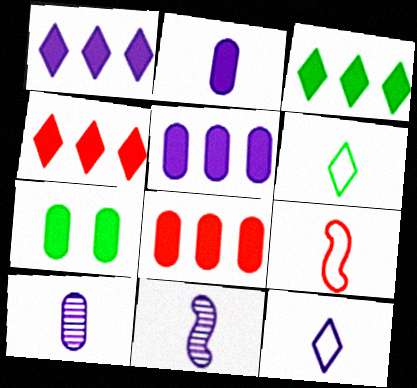[[1, 3, 4], 
[2, 7, 8], 
[2, 11, 12]]